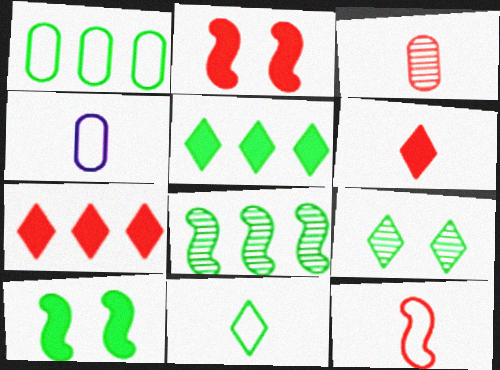[[1, 5, 8], 
[3, 6, 12], 
[4, 11, 12], 
[5, 9, 11]]